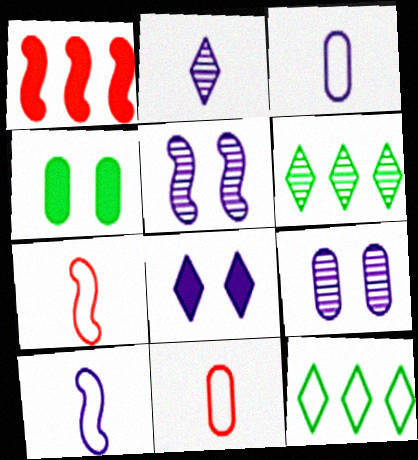[]